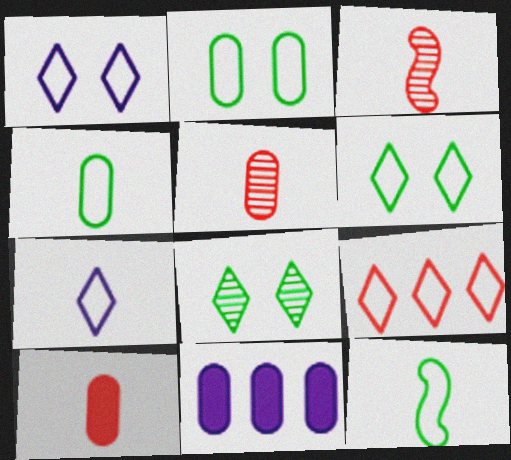[[2, 5, 11], 
[3, 6, 11], 
[6, 7, 9]]